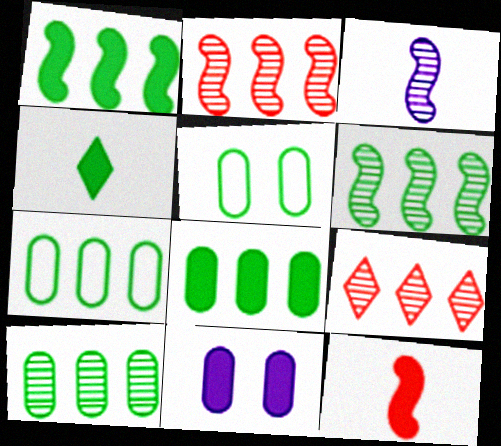[[4, 5, 6], 
[7, 8, 10]]